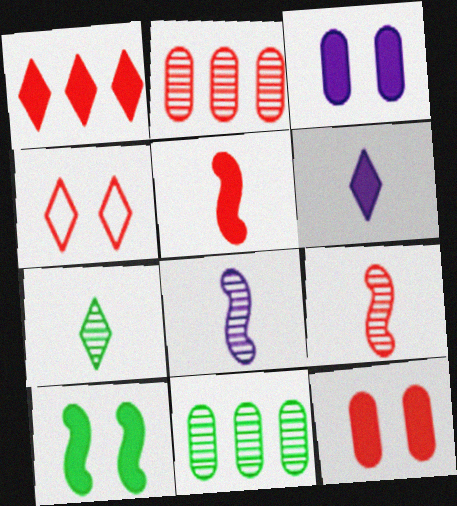[[1, 5, 12], 
[2, 4, 5]]